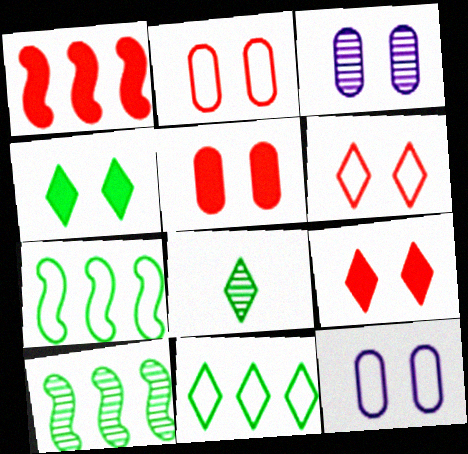[[1, 8, 12], 
[4, 8, 11]]